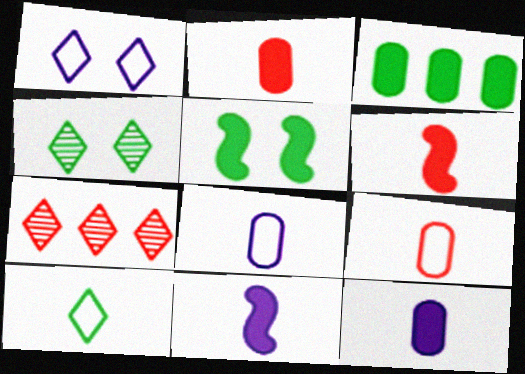[[5, 7, 8]]